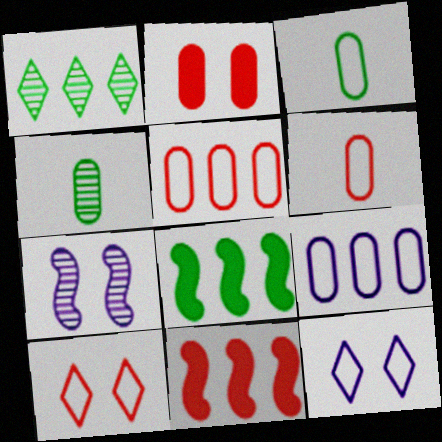[[1, 9, 11], 
[2, 4, 9], 
[4, 11, 12]]